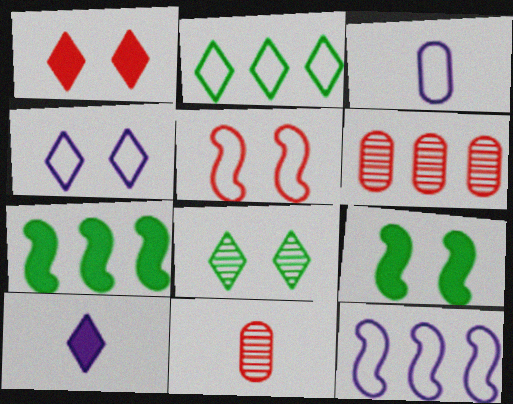[[1, 4, 8], 
[2, 3, 5], 
[3, 4, 12], 
[4, 7, 11]]